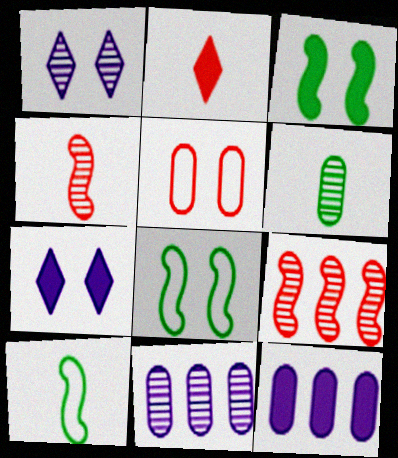[[1, 3, 5], 
[1, 6, 9], 
[2, 3, 12], 
[2, 5, 9], 
[2, 8, 11], 
[5, 6, 12]]